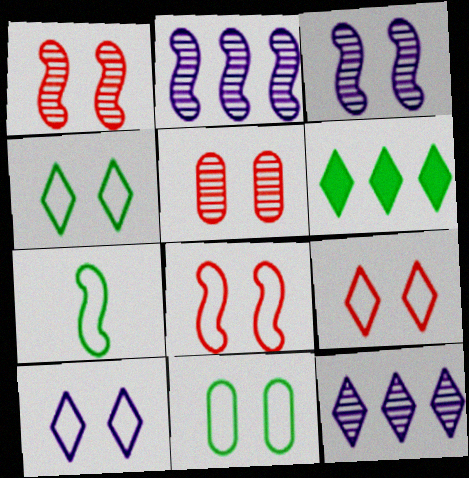[[4, 9, 10], 
[8, 10, 11]]